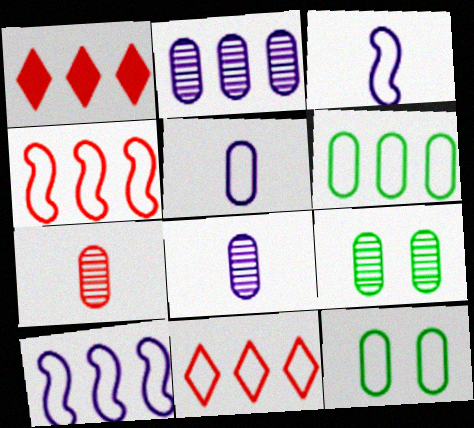[[1, 3, 9], 
[2, 7, 9], 
[3, 11, 12], 
[6, 10, 11]]